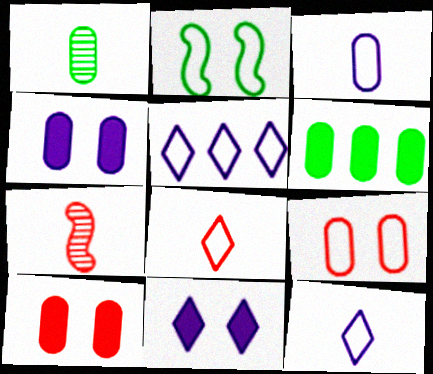[]